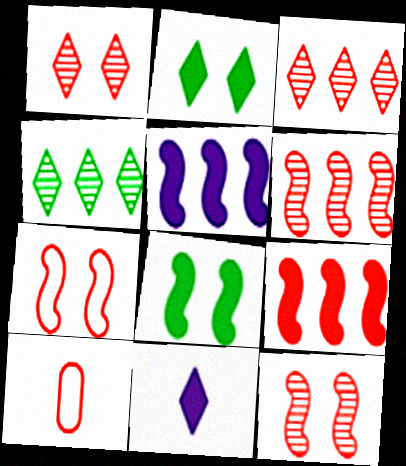[[1, 9, 10]]